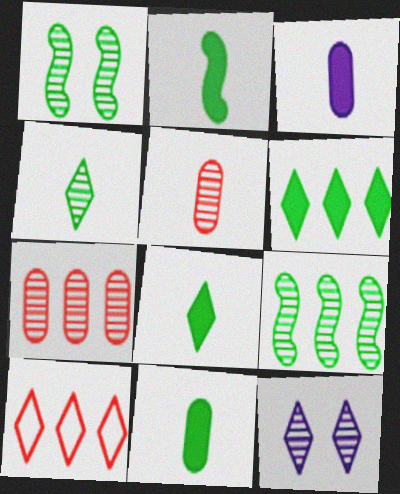[[1, 3, 10], 
[2, 8, 11], 
[5, 9, 12], 
[8, 10, 12]]